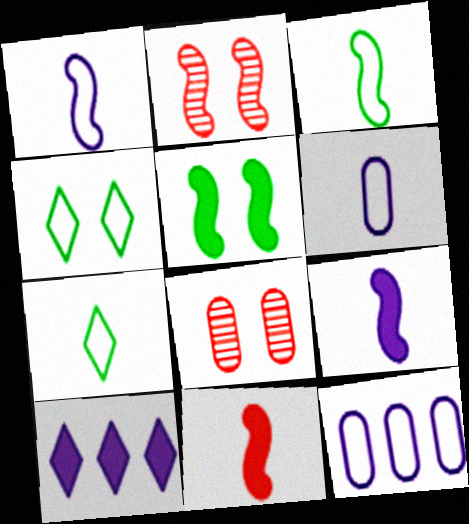[[3, 8, 10]]